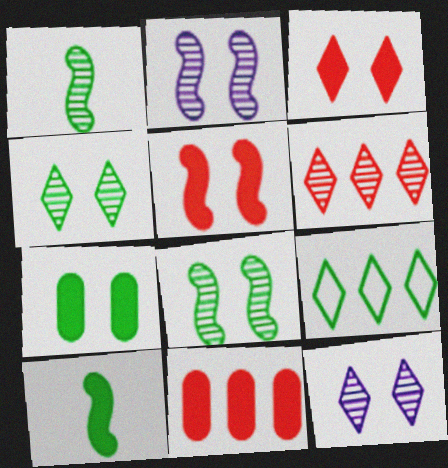[[1, 7, 9]]